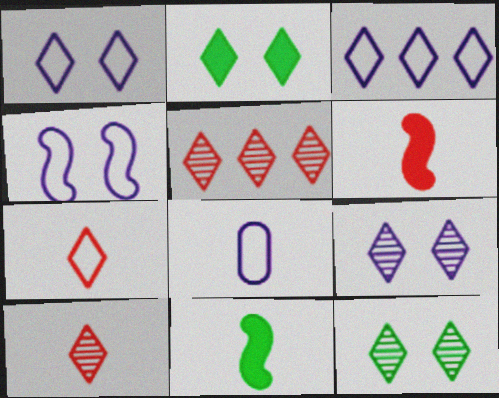[[2, 3, 10], 
[3, 4, 8], 
[8, 10, 11]]